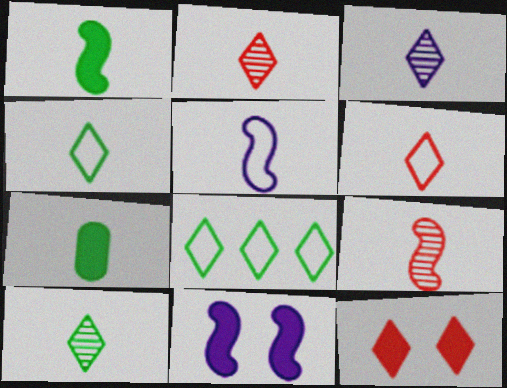[[1, 5, 9], 
[2, 3, 10], 
[2, 5, 7], 
[3, 8, 12]]